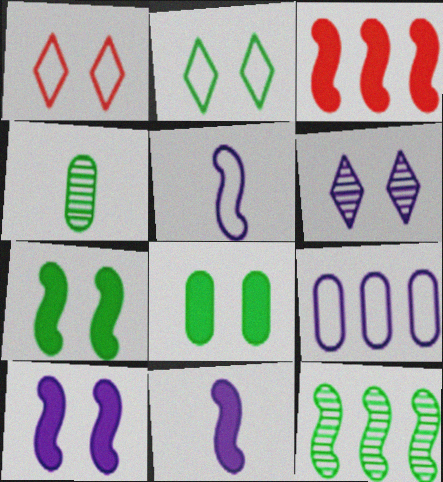[[3, 7, 11], 
[6, 9, 11]]